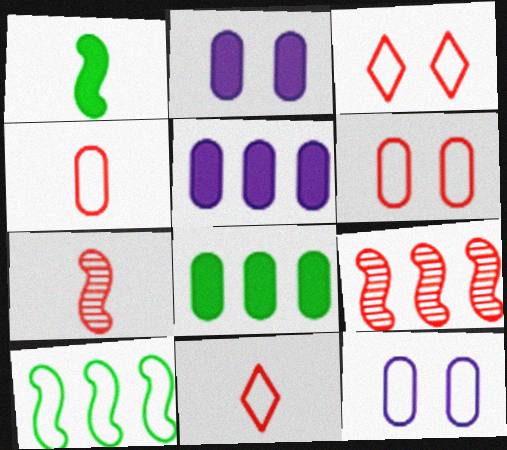[[10, 11, 12]]